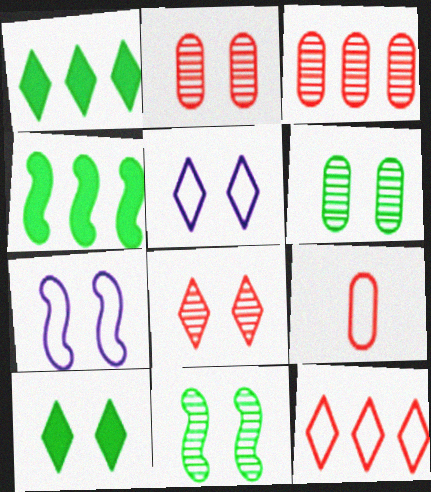[[2, 7, 10], 
[5, 8, 10]]